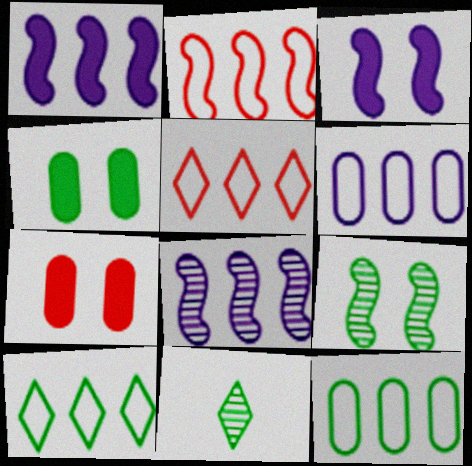[[2, 6, 10]]